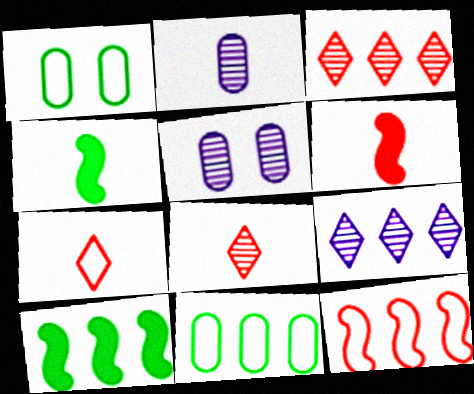[[1, 6, 9], 
[2, 4, 7], 
[5, 7, 10]]